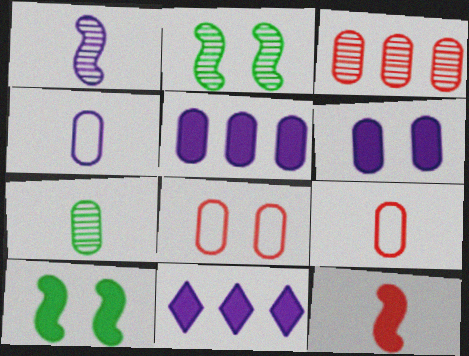[[2, 9, 11], 
[5, 7, 8]]